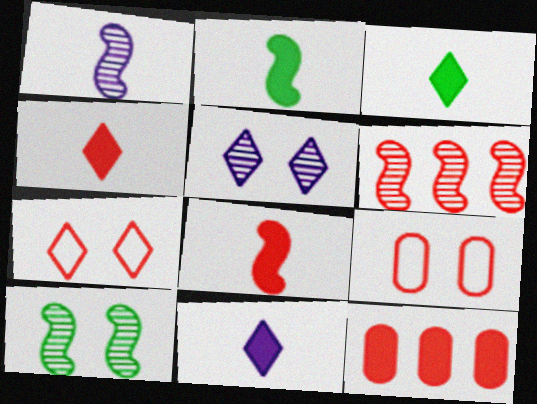[[1, 6, 10], 
[3, 4, 11], 
[4, 6, 9]]